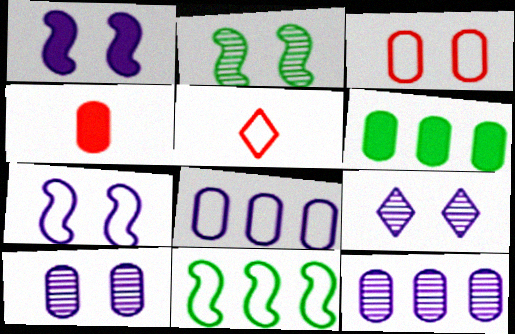[[4, 9, 11]]